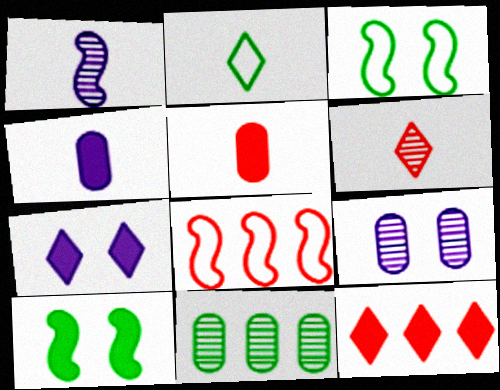[[1, 2, 5], 
[1, 8, 10], 
[2, 10, 11], 
[4, 10, 12]]